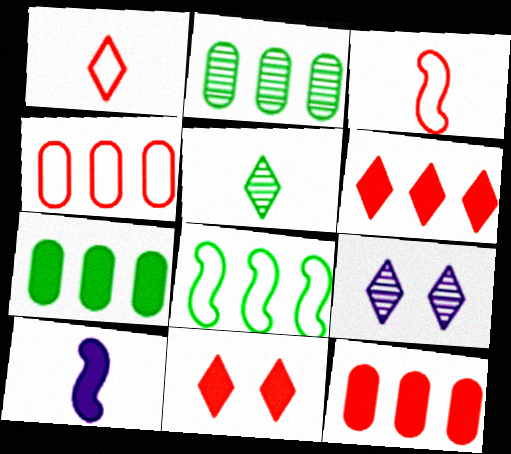[[3, 7, 9], 
[7, 10, 11]]